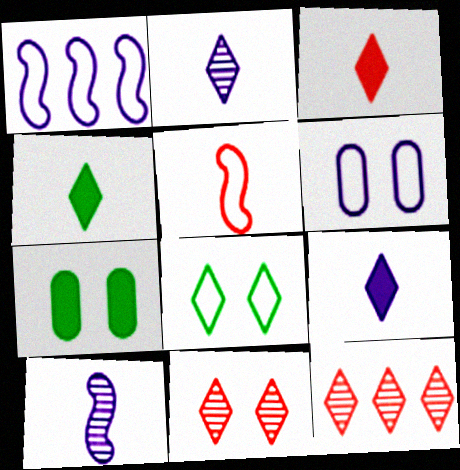[[3, 4, 9], 
[8, 9, 12]]